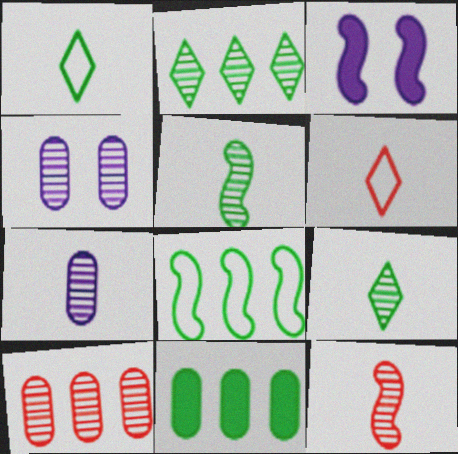[[1, 3, 10], 
[2, 4, 12], 
[2, 8, 11], 
[3, 8, 12], 
[7, 9, 12]]